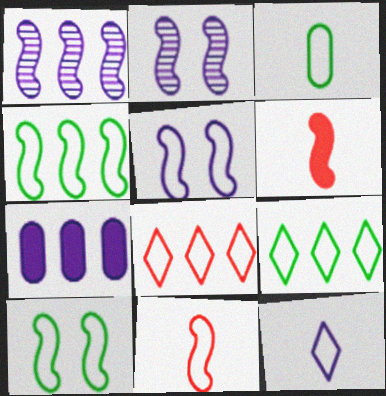[[1, 6, 10], 
[2, 4, 6], 
[2, 7, 12], 
[3, 5, 8], 
[3, 9, 10], 
[3, 11, 12], 
[4, 5, 11]]